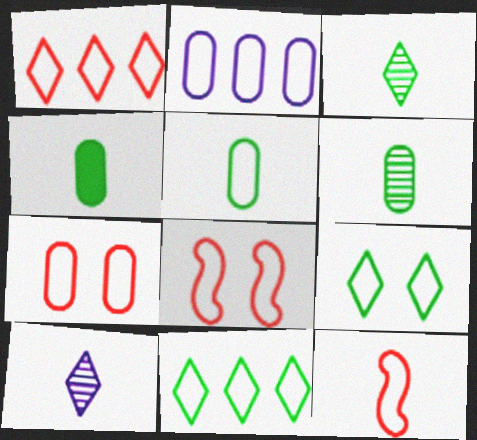[[1, 7, 12], 
[2, 5, 7], 
[2, 9, 12], 
[4, 5, 6], 
[4, 10, 12]]